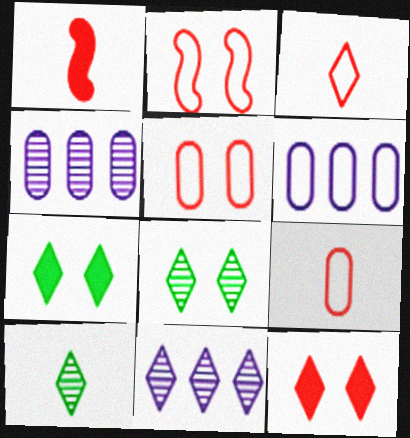[[1, 6, 8], 
[3, 7, 11]]